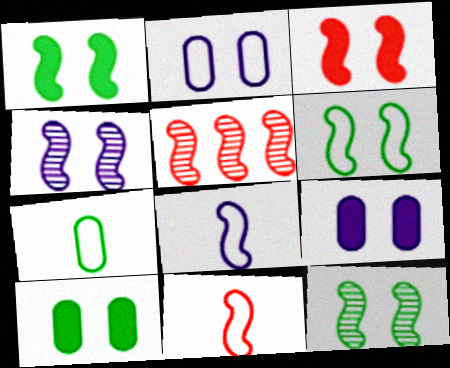[[1, 5, 8], 
[1, 6, 12], 
[3, 4, 6], 
[3, 5, 11]]